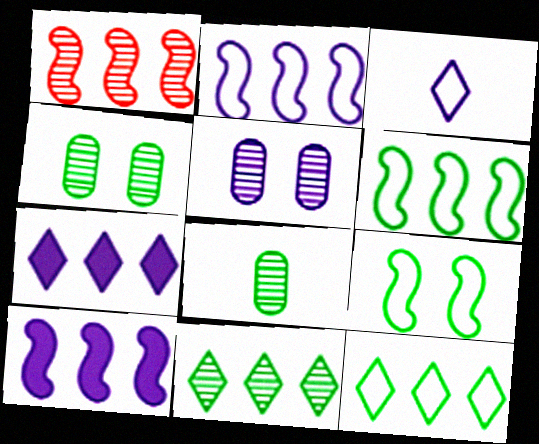[[1, 6, 10], 
[3, 5, 10]]